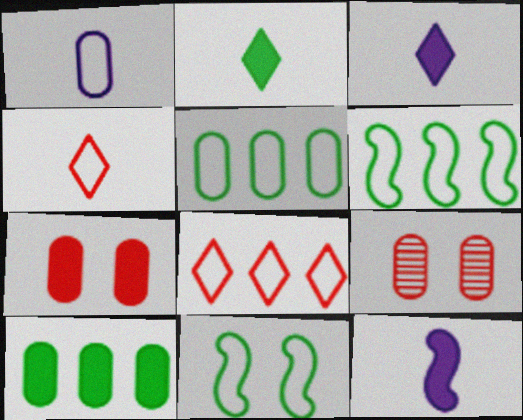[[1, 8, 11], 
[1, 9, 10], 
[3, 6, 9]]